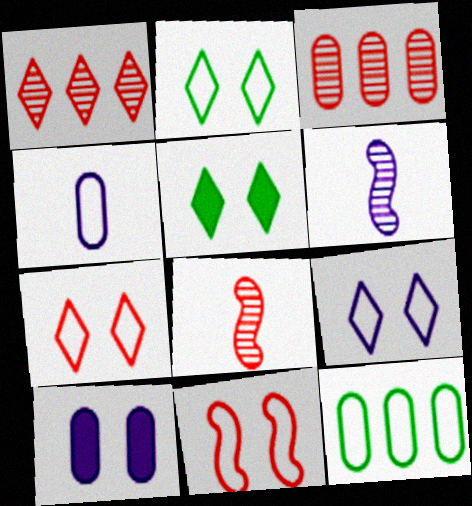[[2, 7, 9]]